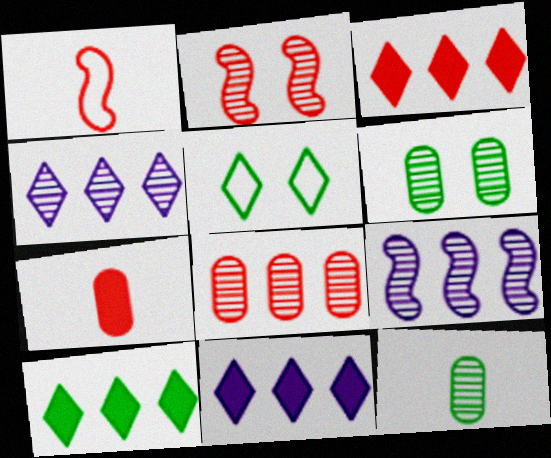[[1, 6, 11], 
[2, 4, 12], 
[3, 10, 11], 
[5, 7, 9]]